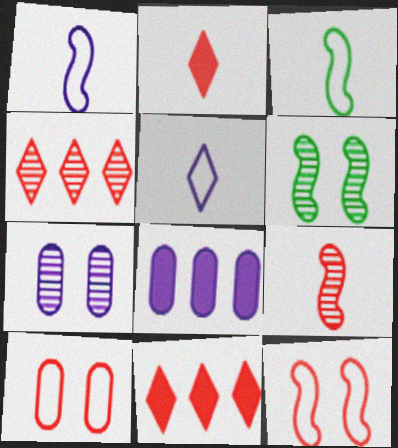[[3, 7, 11], 
[9, 10, 11]]